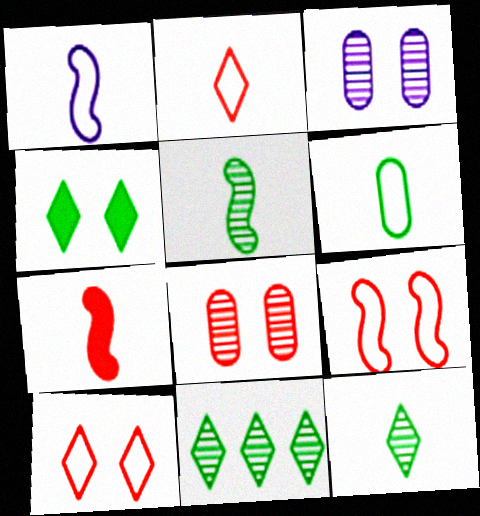[[1, 2, 6], 
[1, 5, 7], 
[3, 4, 9]]